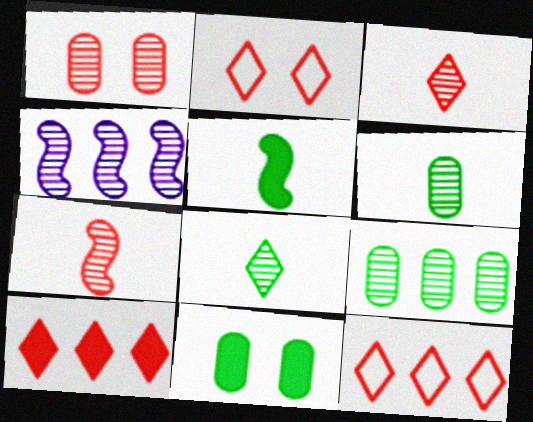[[1, 4, 8], 
[2, 3, 10]]